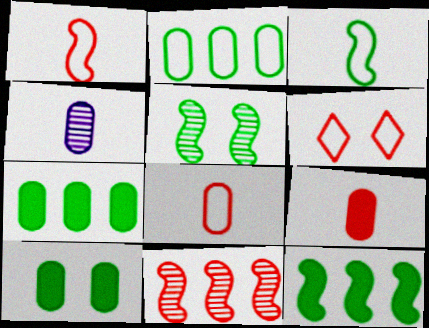[[3, 5, 12], 
[4, 6, 12], 
[6, 9, 11]]